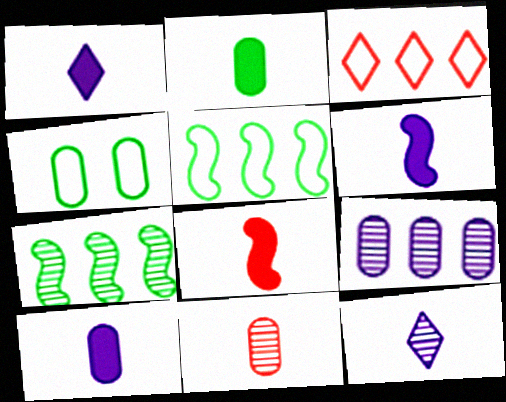[[1, 2, 8], 
[1, 6, 10]]